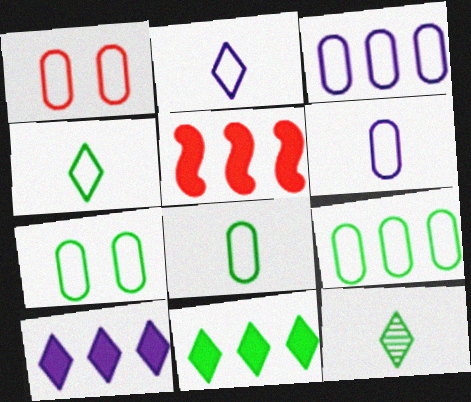[[1, 3, 8], 
[1, 6, 9], 
[7, 8, 9]]